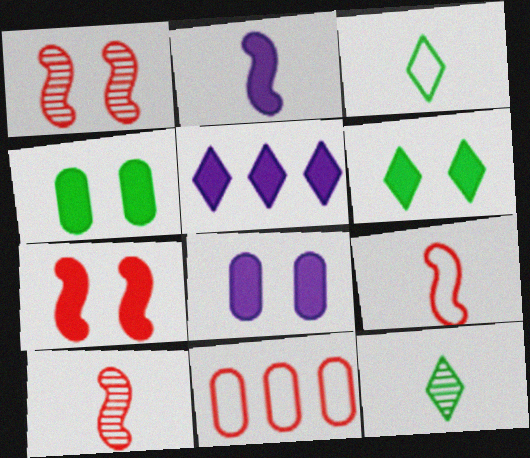[[2, 5, 8], 
[6, 7, 8]]